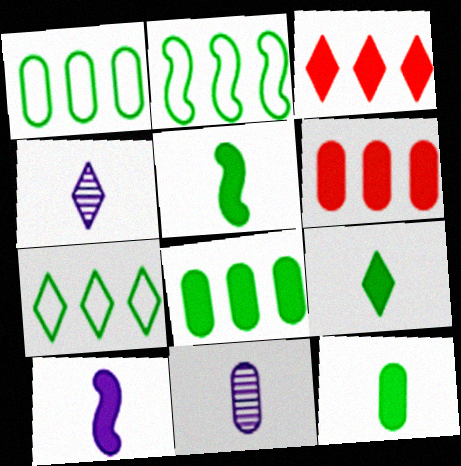[[1, 2, 7], 
[5, 9, 12]]